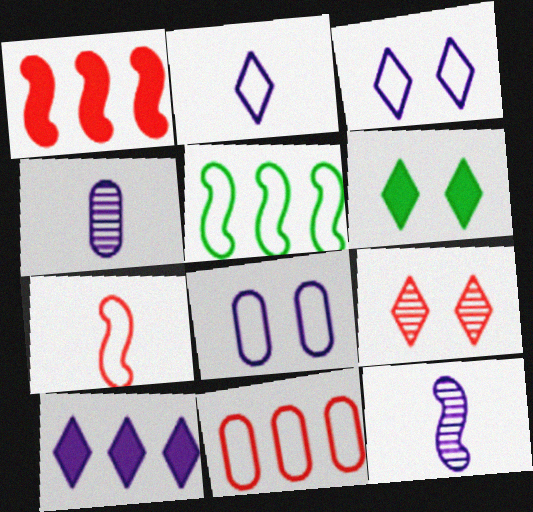[[3, 6, 9], 
[6, 11, 12], 
[8, 10, 12]]